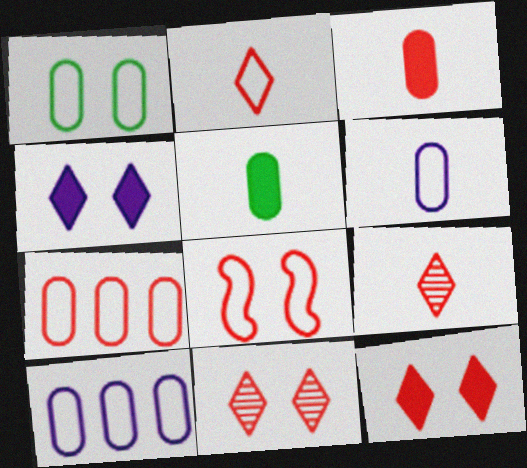[[1, 6, 7], 
[2, 7, 8]]